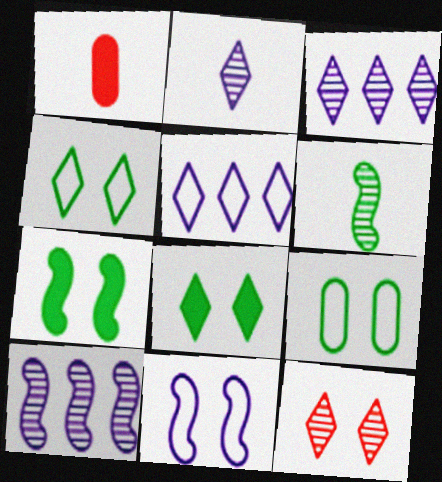[[1, 4, 10]]